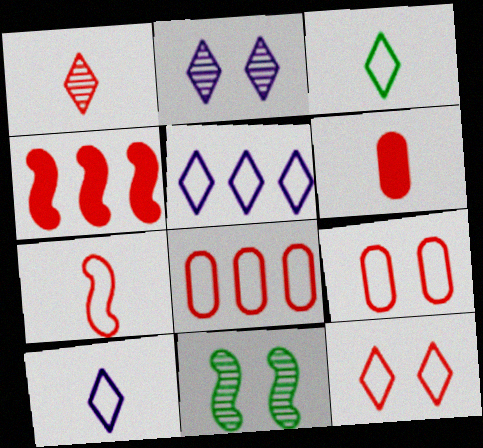[[1, 4, 9], 
[1, 6, 7], 
[3, 5, 12], 
[5, 6, 11], 
[7, 8, 12]]